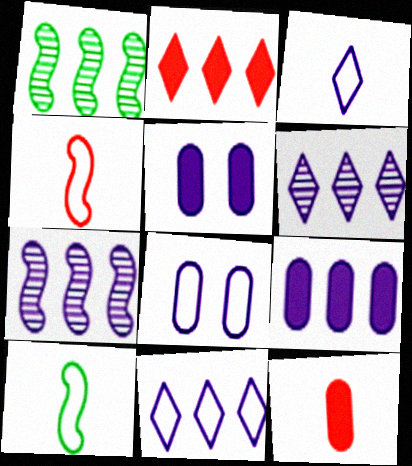[[3, 5, 7], 
[7, 9, 11]]